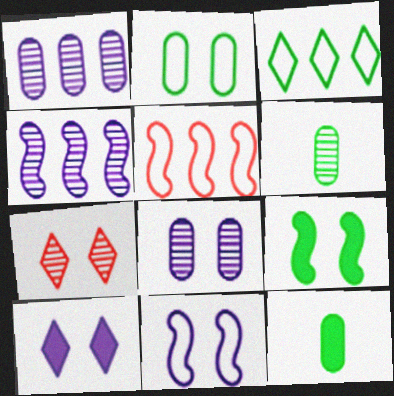[[3, 6, 9], 
[4, 6, 7], 
[5, 6, 10], 
[8, 10, 11]]